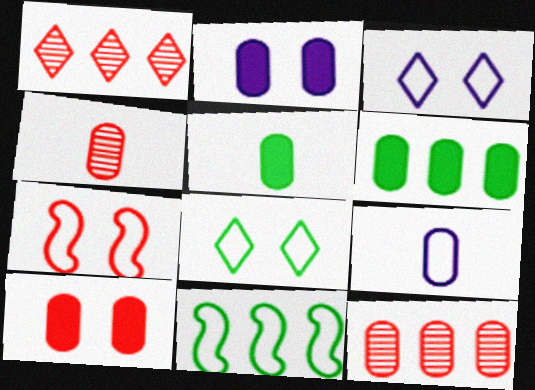[[4, 5, 9]]